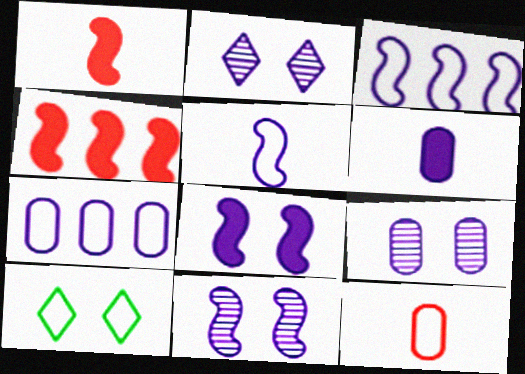[[2, 3, 6], 
[2, 9, 11], 
[3, 10, 12], 
[6, 7, 9]]